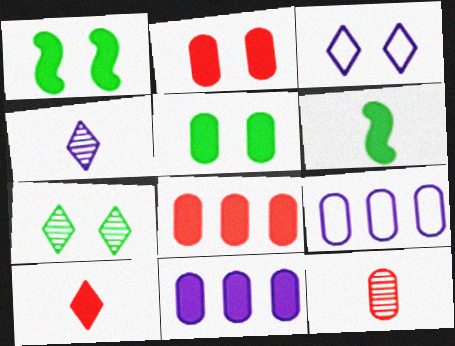[[1, 10, 11], 
[5, 9, 12]]